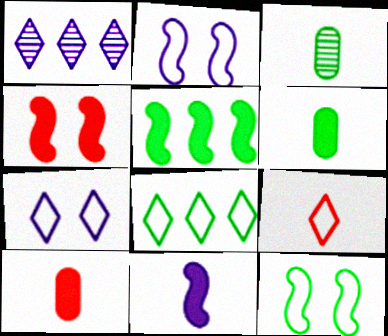[[1, 10, 12], 
[3, 9, 11], 
[4, 5, 11], 
[7, 8, 9]]